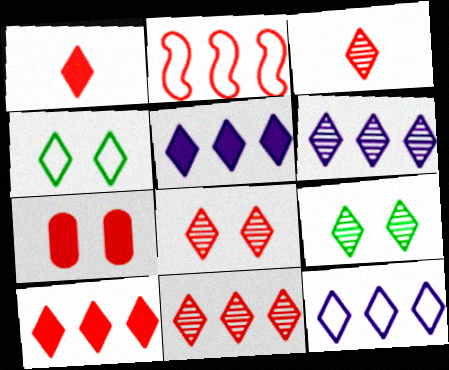[[1, 4, 6], 
[1, 9, 12], 
[2, 3, 7], 
[3, 4, 5], 
[3, 6, 9], 
[3, 8, 11], 
[5, 6, 12]]